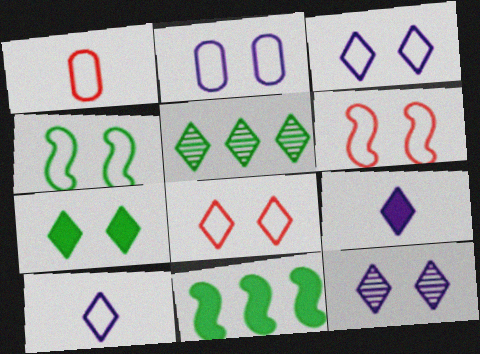[[1, 11, 12], 
[2, 4, 8], 
[5, 8, 9], 
[7, 8, 12]]